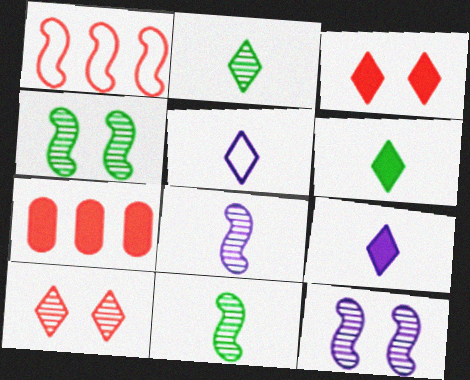[[4, 5, 7]]